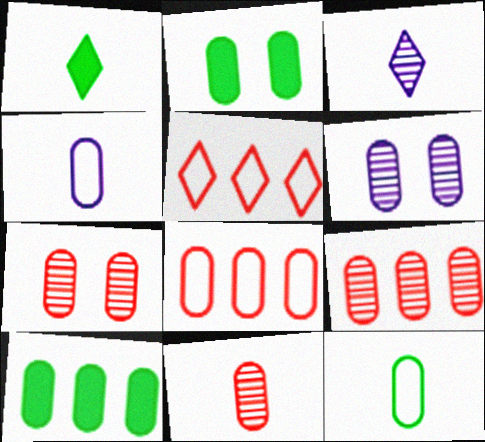[[2, 4, 9], 
[4, 7, 10], 
[7, 9, 11]]